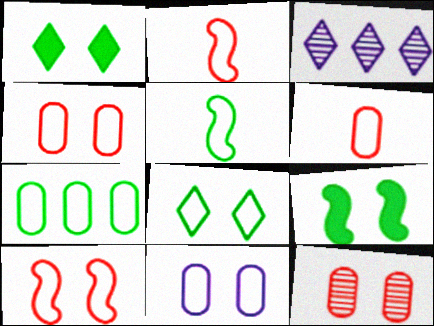[[3, 6, 9], 
[5, 7, 8], 
[6, 7, 11], 
[8, 10, 11]]